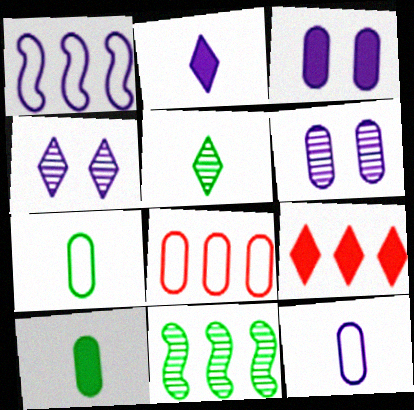[[1, 2, 6], 
[6, 8, 10]]